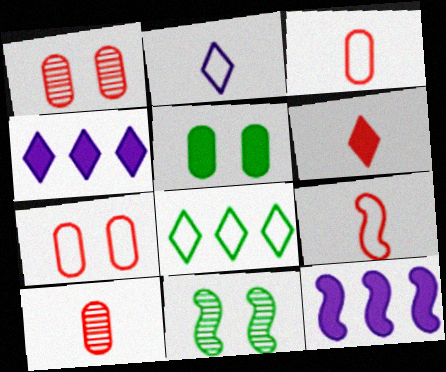[[3, 4, 11], 
[5, 6, 12], 
[6, 9, 10], 
[9, 11, 12]]